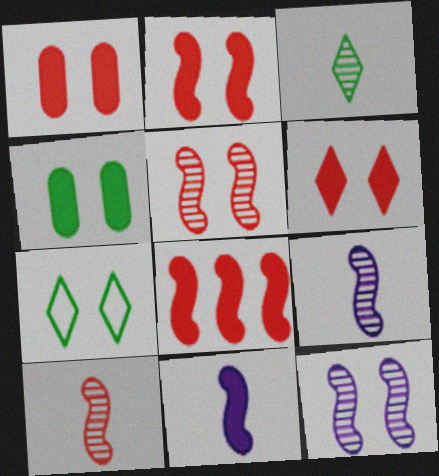[[1, 2, 6], 
[1, 7, 12]]